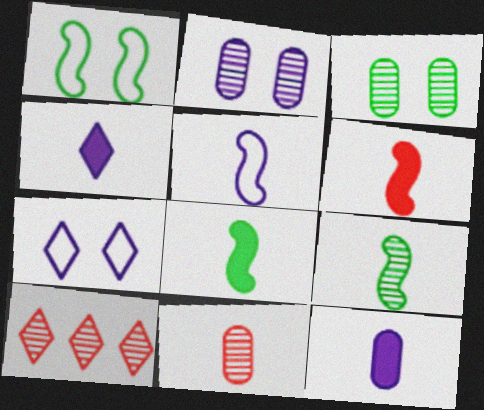[[1, 10, 12], 
[2, 9, 10], 
[5, 6, 9]]